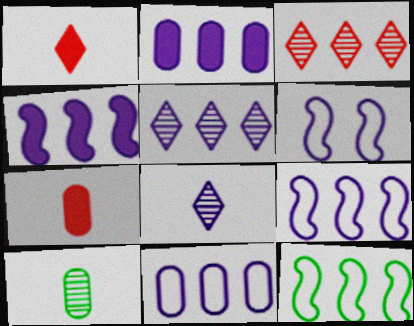[[2, 3, 12], 
[2, 5, 9], 
[2, 6, 8], 
[4, 5, 11]]